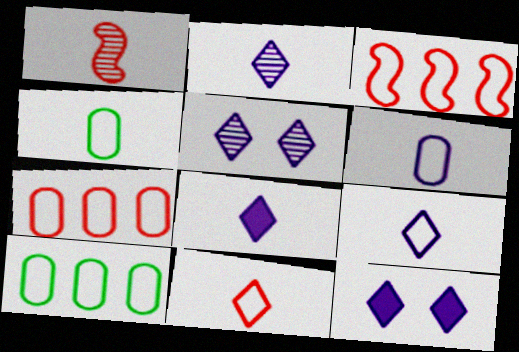[[1, 4, 8], 
[1, 10, 12], 
[2, 8, 9]]